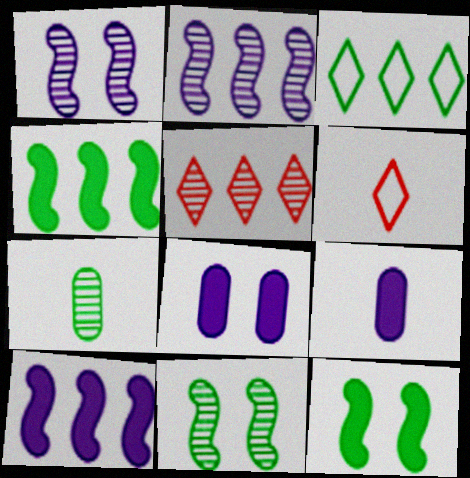[[1, 5, 7], 
[3, 7, 12]]